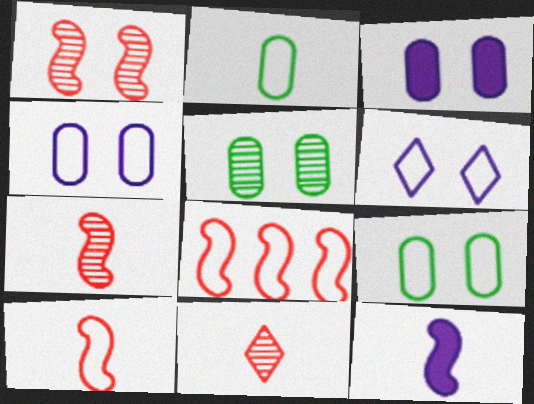[[2, 6, 8], 
[2, 11, 12]]